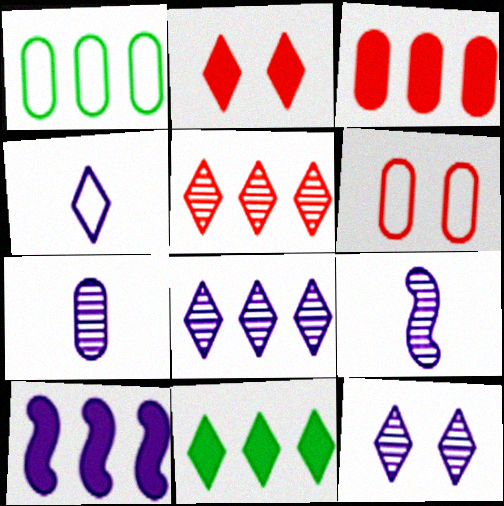[[1, 2, 9], 
[1, 5, 10], 
[3, 10, 11], 
[6, 9, 11]]